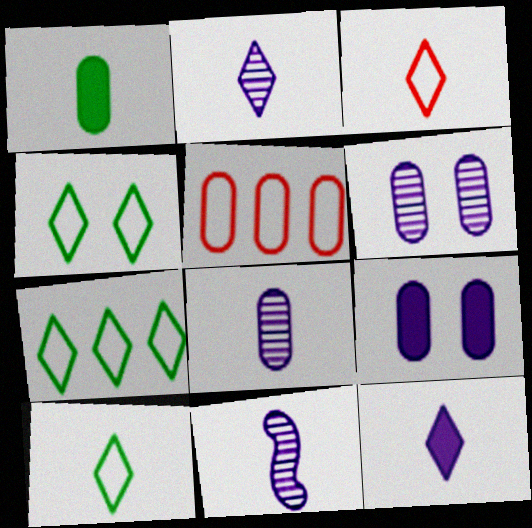[[1, 3, 11], 
[1, 5, 6], 
[2, 8, 11], 
[4, 7, 10]]